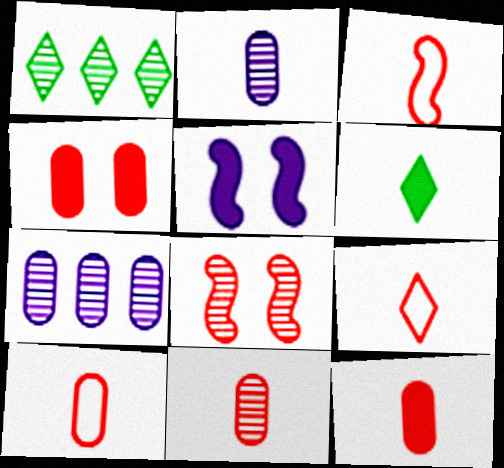[[1, 2, 8], 
[1, 5, 10], 
[2, 3, 6], 
[3, 9, 10], 
[10, 11, 12]]